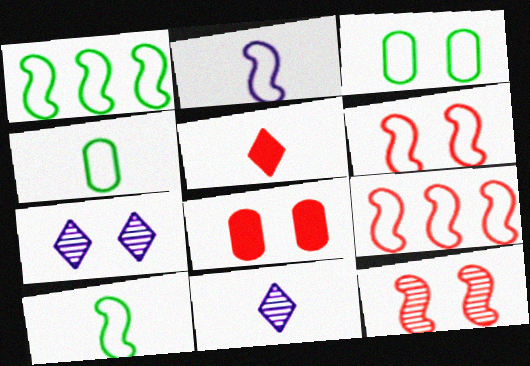[[1, 2, 6], 
[1, 8, 11]]